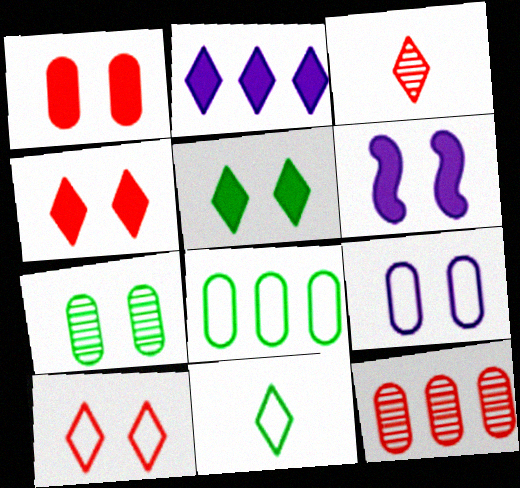[[1, 5, 6], 
[1, 7, 9], 
[3, 6, 8], 
[6, 7, 10], 
[6, 11, 12]]